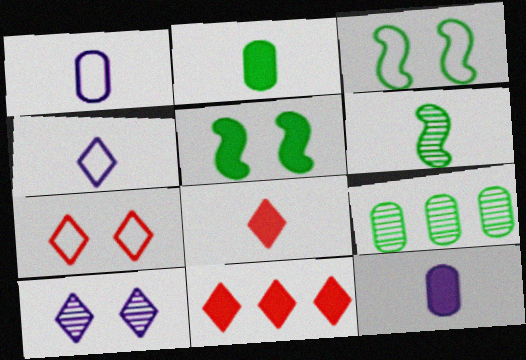[[1, 6, 8], 
[5, 11, 12]]